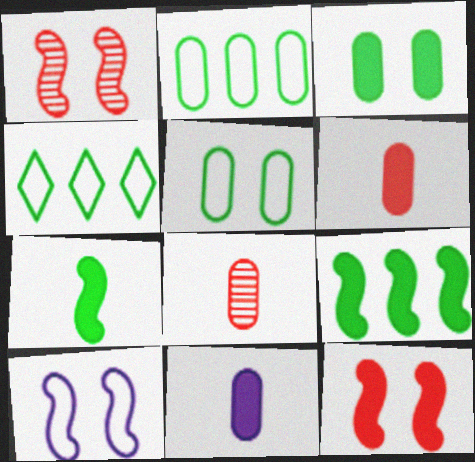[[1, 4, 11]]